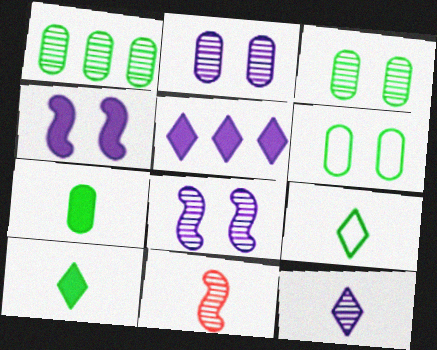[[1, 6, 7], 
[5, 6, 11]]